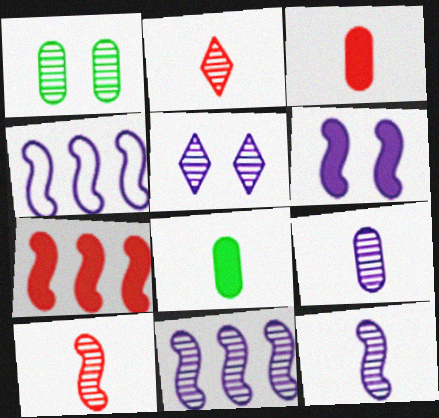[[1, 2, 11], 
[4, 6, 12], 
[5, 9, 11]]